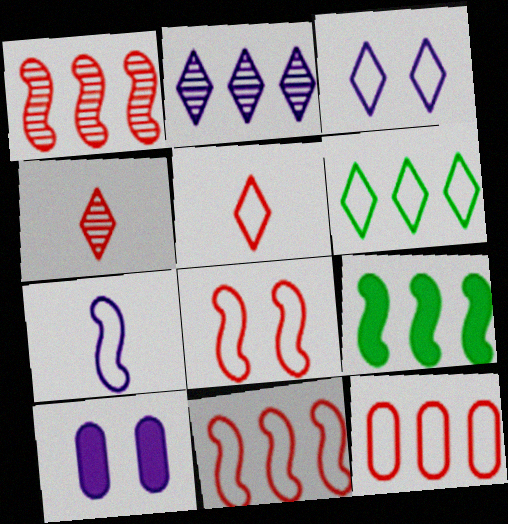[[2, 7, 10], 
[2, 9, 12], 
[3, 5, 6], 
[5, 8, 12]]